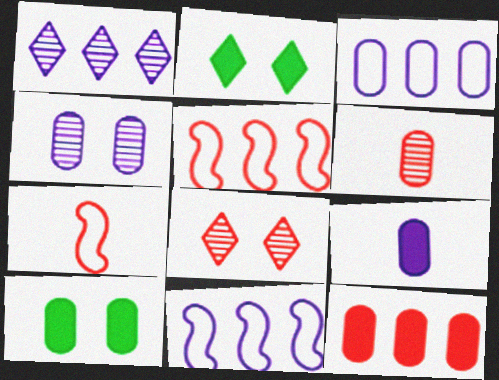[[1, 7, 10], 
[2, 6, 11], 
[3, 4, 9], 
[3, 6, 10], 
[7, 8, 12], 
[9, 10, 12]]